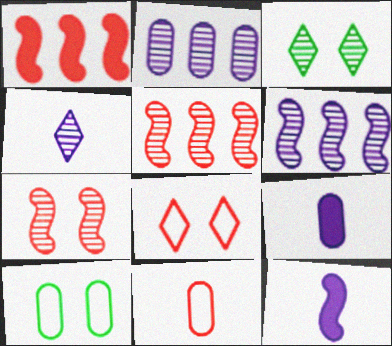[[1, 4, 10]]